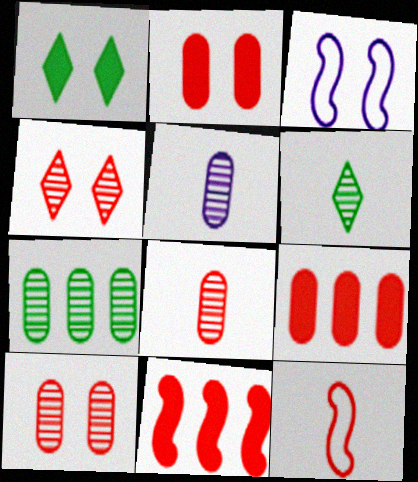[[1, 3, 10], 
[3, 6, 9], 
[4, 9, 12], 
[5, 7, 10]]